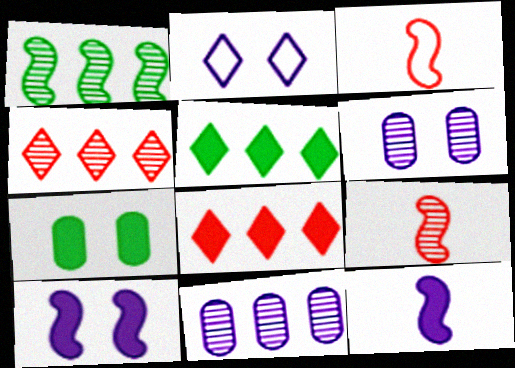[[1, 3, 10], 
[1, 4, 11], 
[2, 6, 10], 
[2, 11, 12], 
[3, 5, 6], 
[7, 8, 12]]